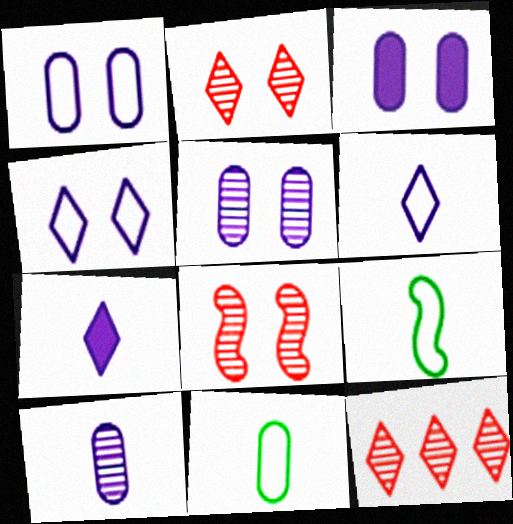[[1, 3, 5], 
[3, 9, 12]]